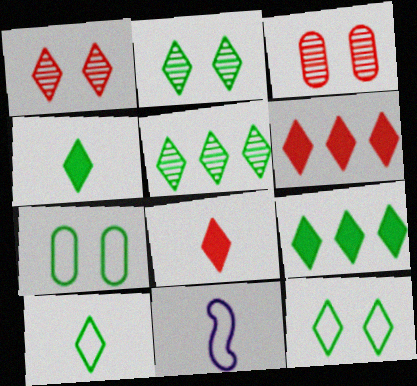[[2, 9, 10], 
[3, 9, 11], 
[4, 5, 12]]